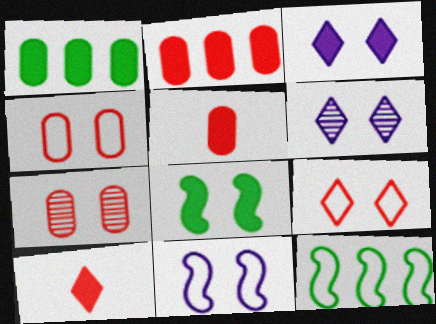[[4, 6, 8], 
[5, 6, 12]]